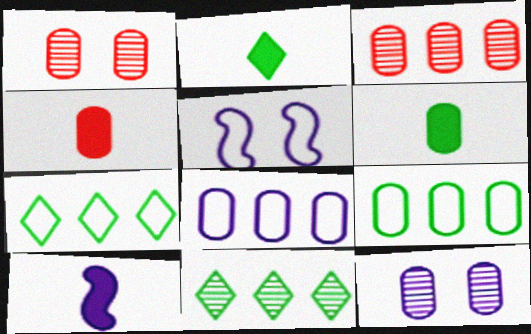[[1, 6, 8], 
[1, 7, 10], 
[2, 3, 5], 
[2, 4, 10], 
[4, 5, 11], 
[4, 9, 12]]